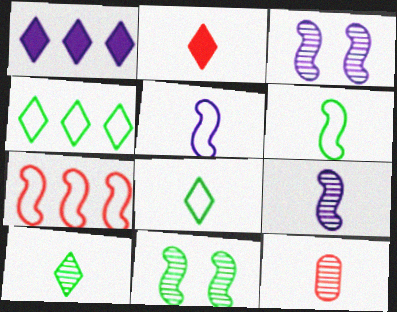[[9, 10, 12]]